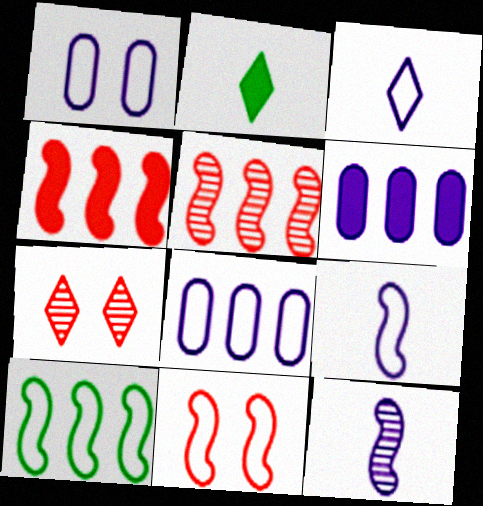[[1, 2, 5], 
[9, 10, 11]]